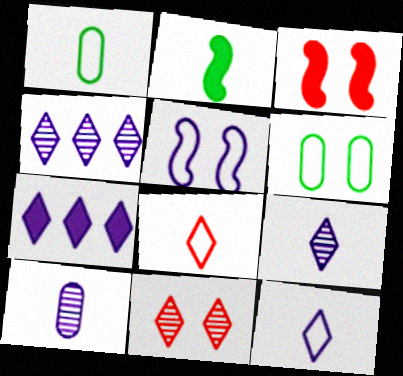[[1, 3, 4], 
[2, 8, 10], 
[5, 7, 10]]